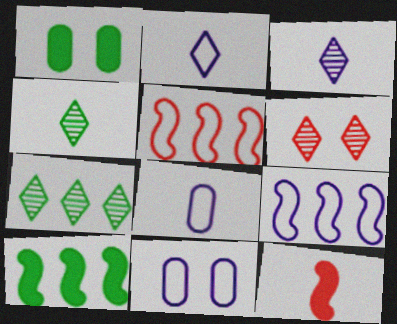[[1, 3, 5], 
[2, 9, 11], 
[3, 6, 7], 
[4, 8, 12], 
[6, 8, 10], 
[7, 11, 12]]